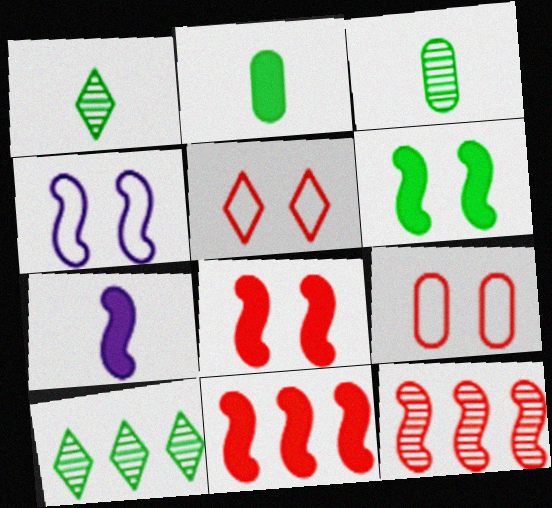[[6, 7, 11], 
[7, 9, 10]]